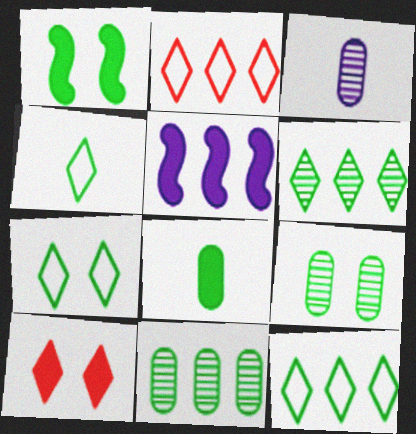[[1, 2, 3], 
[1, 4, 11], 
[1, 7, 9], 
[2, 5, 11], 
[4, 7, 12], 
[5, 8, 10]]